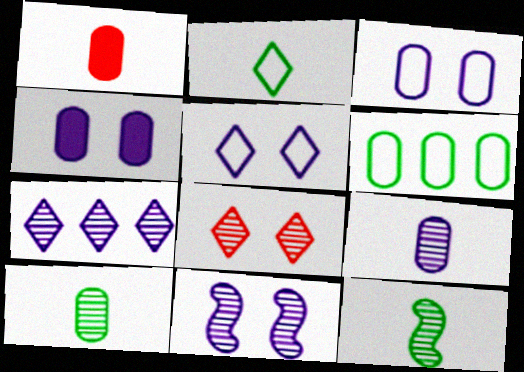[[4, 5, 11], 
[7, 9, 11]]